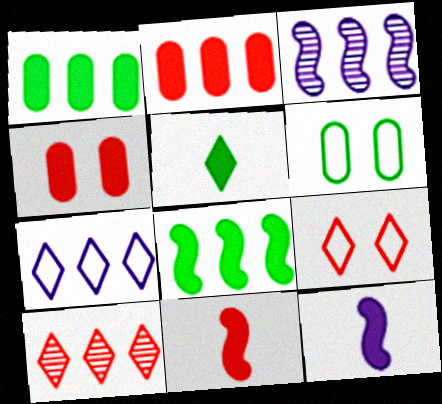[[6, 10, 12]]